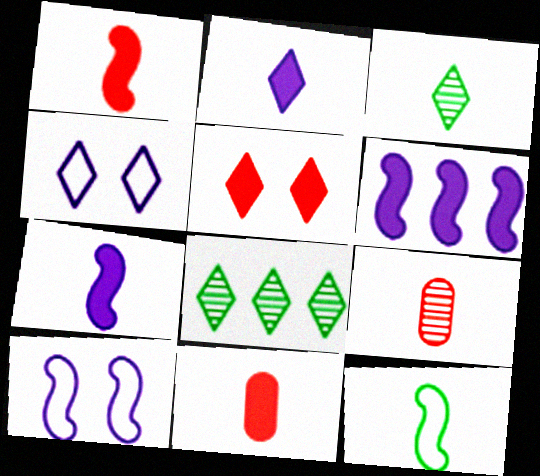[[2, 9, 12], 
[8, 10, 11]]